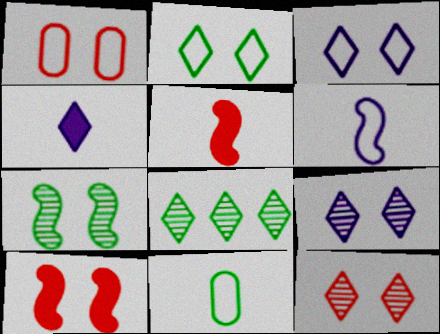[[1, 10, 12]]